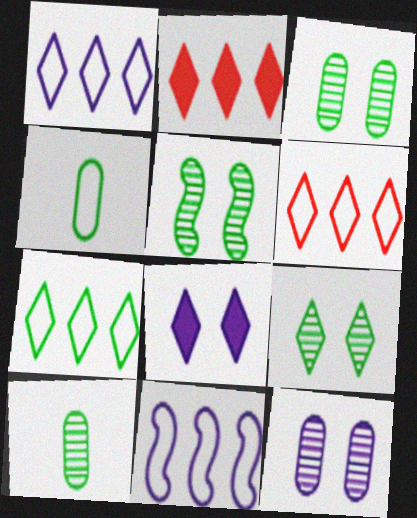[[1, 6, 7], 
[3, 5, 9]]